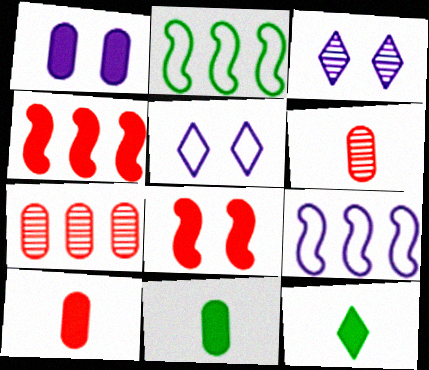[[1, 4, 12], 
[2, 3, 10]]